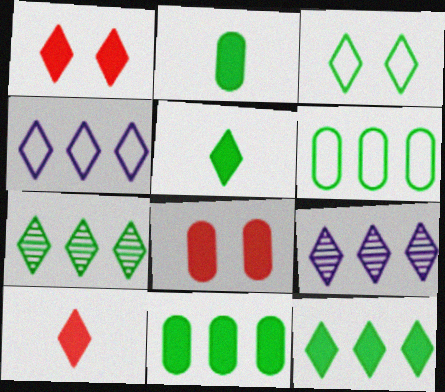[[3, 5, 7], 
[3, 9, 10]]